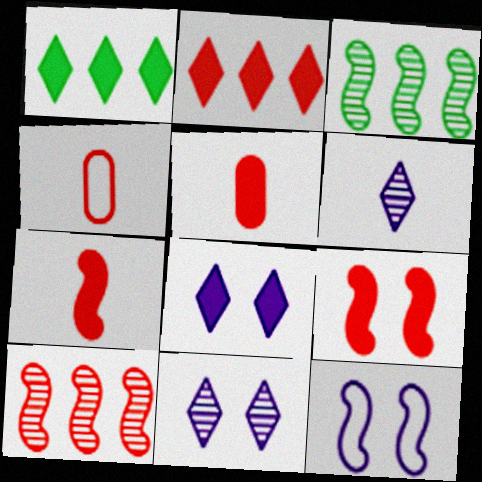[[2, 5, 9], 
[3, 4, 8], 
[3, 7, 12]]